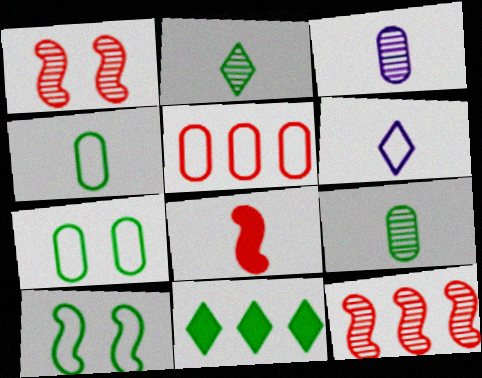[[5, 6, 10], 
[6, 8, 9], 
[9, 10, 11]]